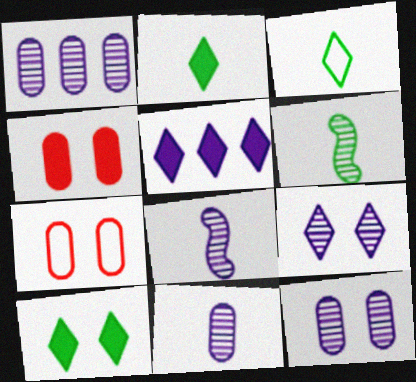[[1, 8, 9], 
[1, 11, 12], 
[5, 6, 7]]